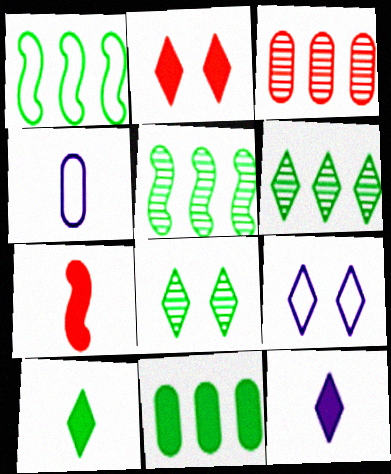[[1, 6, 11], 
[2, 4, 5], 
[2, 8, 9]]